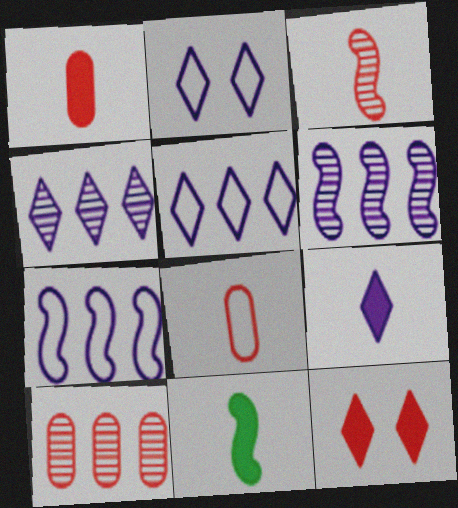[[1, 9, 11], 
[2, 4, 9], 
[2, 10, 11]]